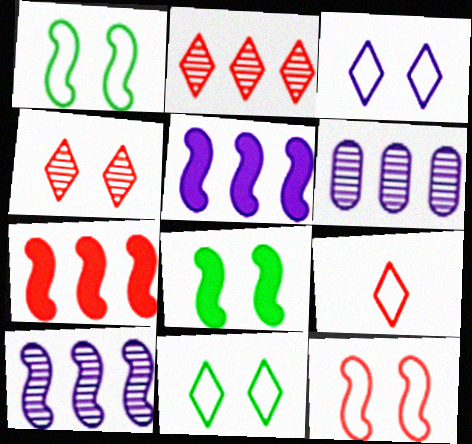[[6, 8, 9]]